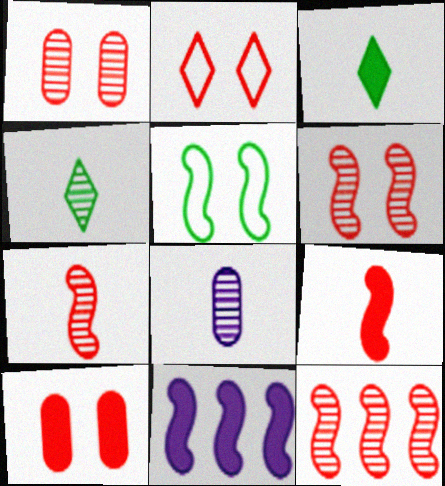[[2, 6, 10], 
[3, 10, 11], 
[4, 7, 8], 
[5, 7, 11], 
[6, 7, 12]]